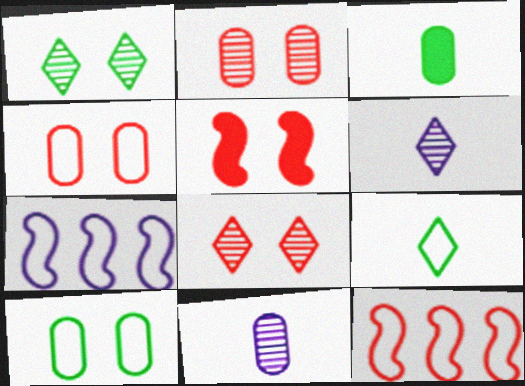[[3, 7, 8], 
[4, 5, 8], 
[4, 7, 9]]